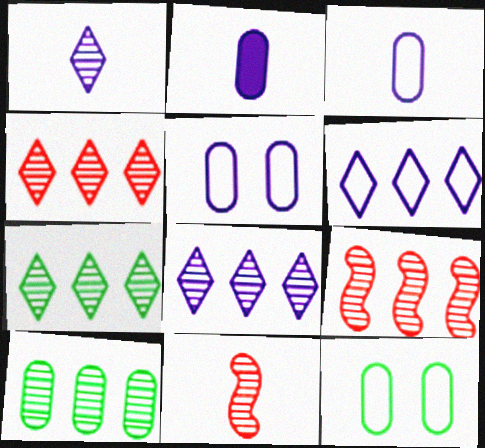[[4, 7, 8], 
[8, 9, 10]]